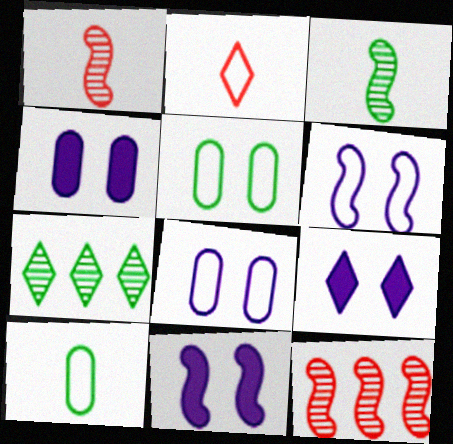[[2, 7, 9], 
[4, 9, 11], 
[9, 10, 12]]